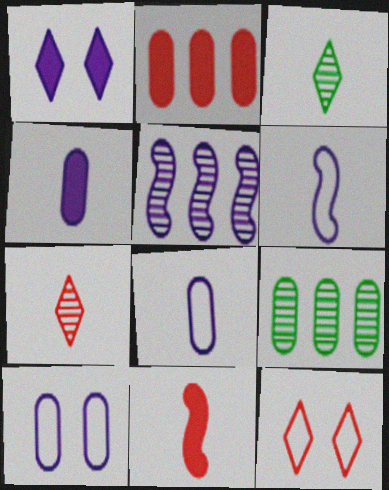[[1, 5, 8], 
[3, 8, 11]]